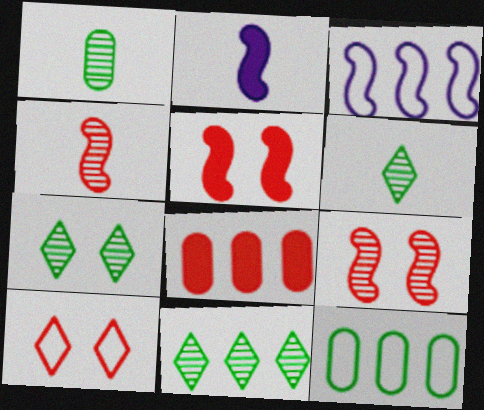[[3, 8, 11], 
[4, 8, 10], 
[6, 7, 11]]